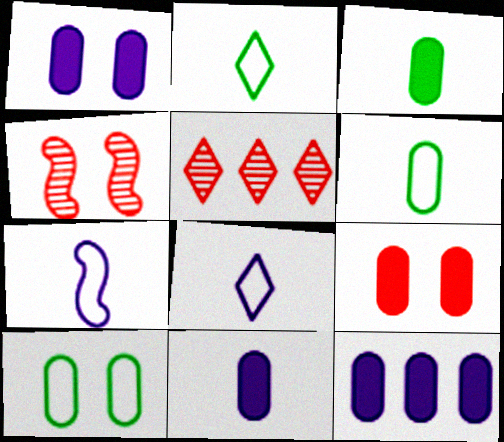[[1, 11, 12], 
[2, 4, 12], 
[3, 9, 12]]